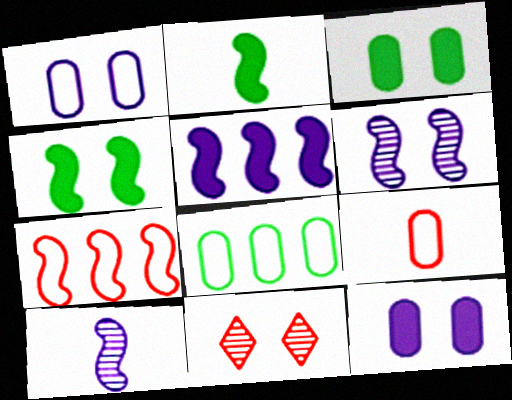[[1, 4, 11], 
[1, 8, 9], 
[2, 6, 7], 
[4, 7, 10]]